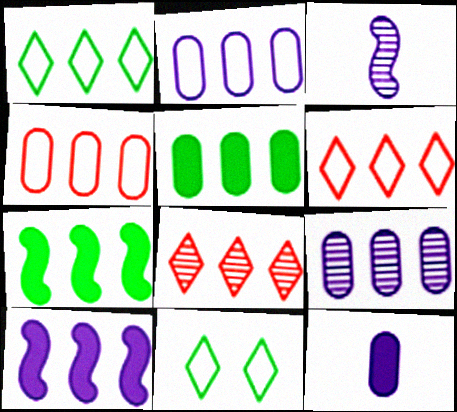[[2, 7, 8], 
[4, 5, 9], 
[6, 7, 9]]